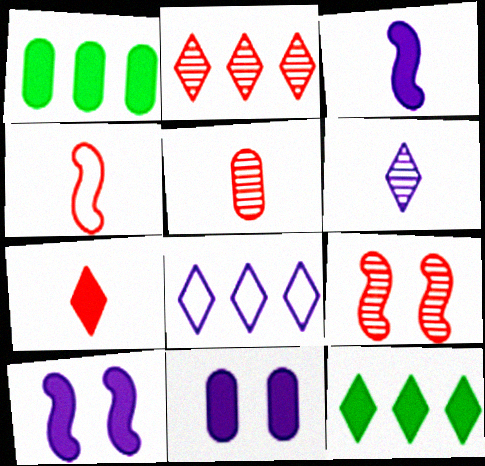[[1, 7, 10], 
[2, 5, 9], 
[2, 8, 12], 
[4, 5, 7]]